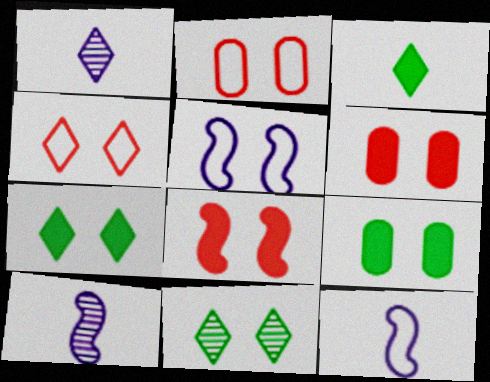[[5, 6, 11]]